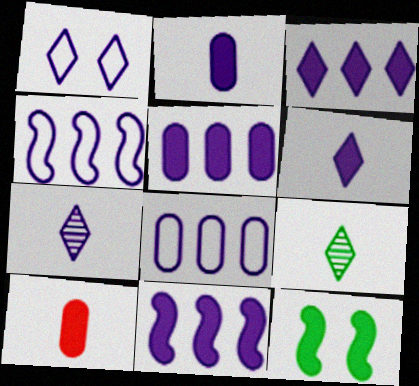[[1, 3, 7], 
[3, 5, 11], 
[3, 10, 12]]